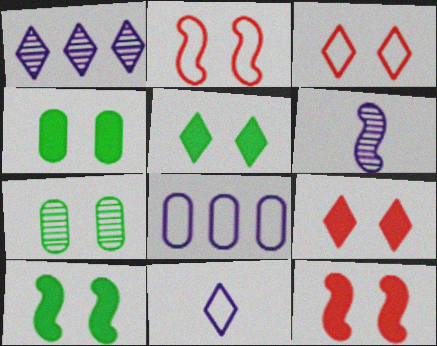[[4, 5, 10]]